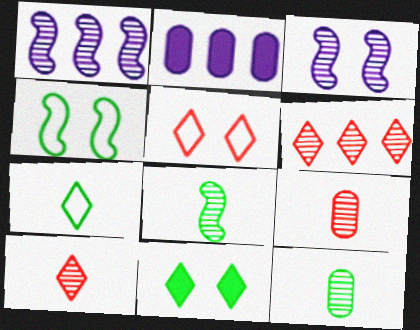[[2, 4, 10], 
[2, 5, 8], 
[3, 6, 12]]